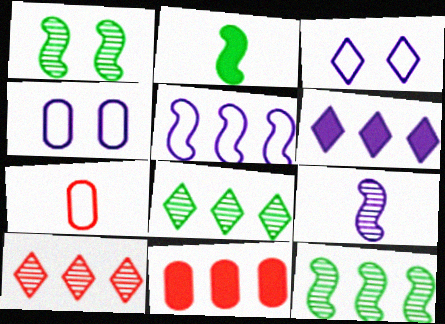[[1, 6, 7], 
[2, 4, 10], 
[4, 6, 9], 
[5, 8, 11]]